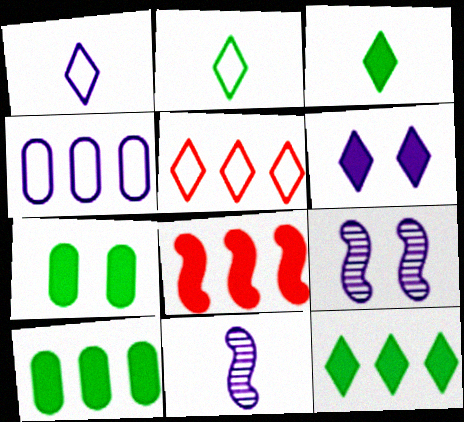[[4, 6, 11], 
[5, 7, 11]]